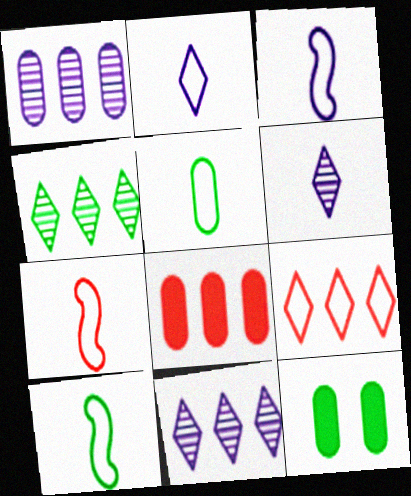[[2, 5, 7], 
[3, 7, 10], 
[4, 10, 12], 
[7, 11, 12]]